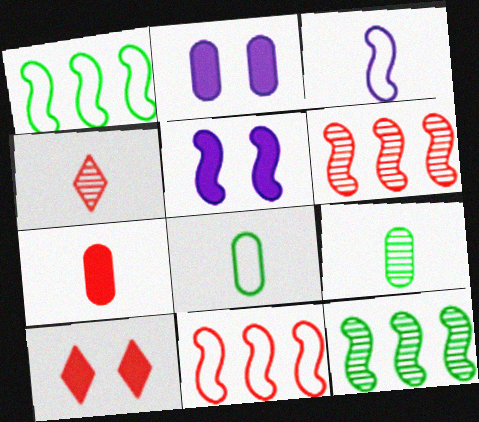[[1, 2, 4]]